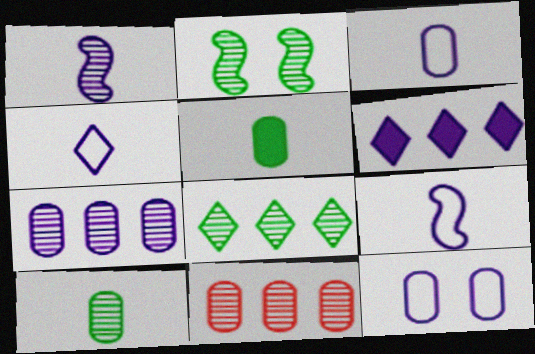[[1, 6, 12], 
[2, 8, 10], 
[3, 4, 9], 
[5, 11, 12]]